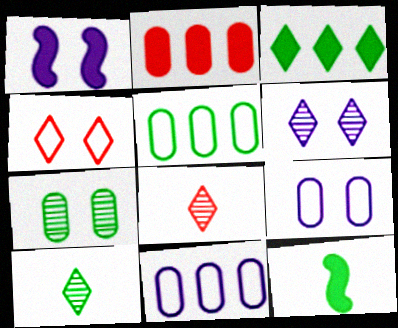[[1, 4, 7], 
[1, 5, 8], 
[1, 6, 9]]